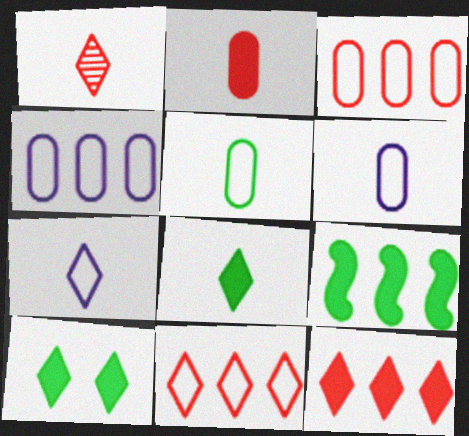[[1, 7, 8]]